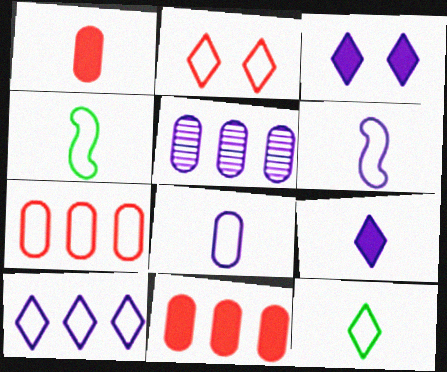[[2, 10, 12], 
[3, 5, 6]]